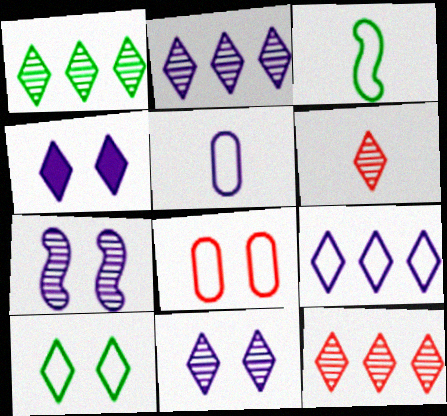[[1, 2, 12], 
[1, 6, 11], 
[3, 8, 9]]